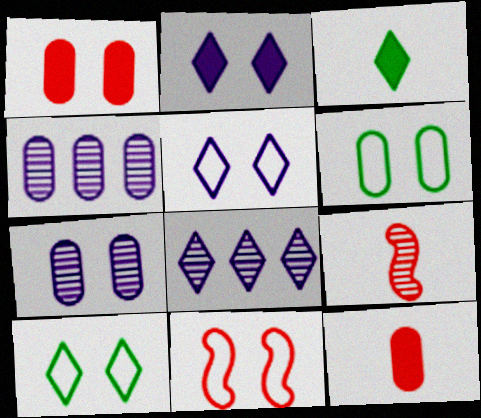[[1, 6, 7], 
[3, 4, 11], 
[4, 6, 12], 
[5, 6, 11]]